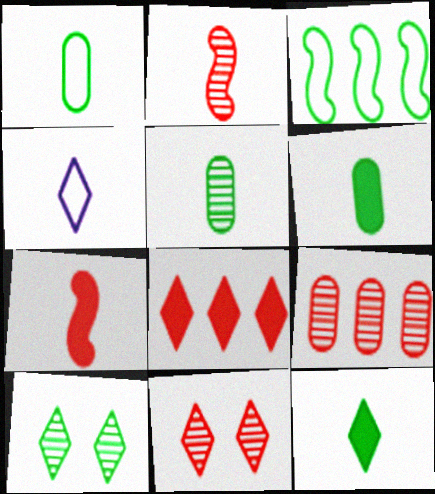[[1, 5, 6], 
[2, 4, 6], 
[2, 9, 11], 
[3, 6, 10], 
[4, 5, 7], 
[4, 8, 10]]